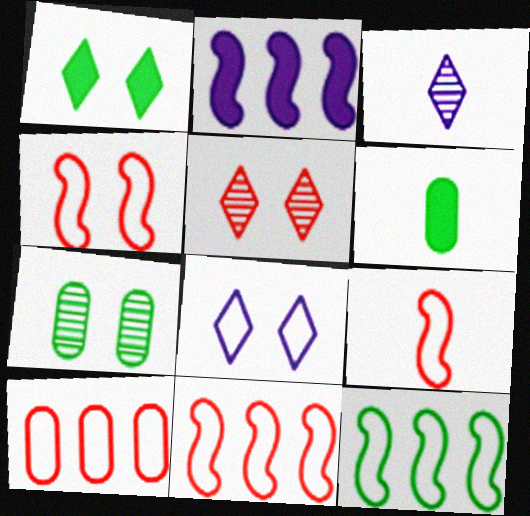[[1, 5, 8], 
[3, 6, 9], 
[4, 9, 11]]